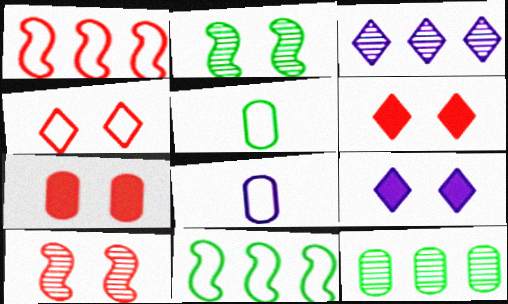[[4, 7, 10], 
[4, 8, 11], 
[7, 8, 12]]